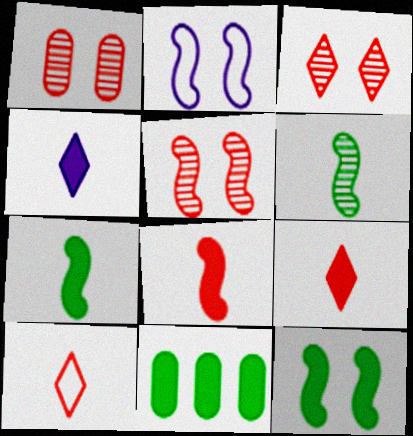[[1, 3, 5], 
[2, 5, 12]]